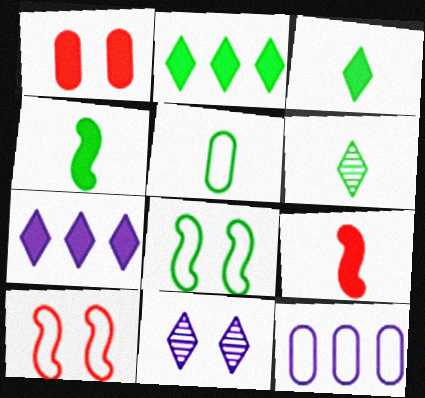[[1, 4, 7], 
[1, 8, 11], 
[4, 5, 6]]